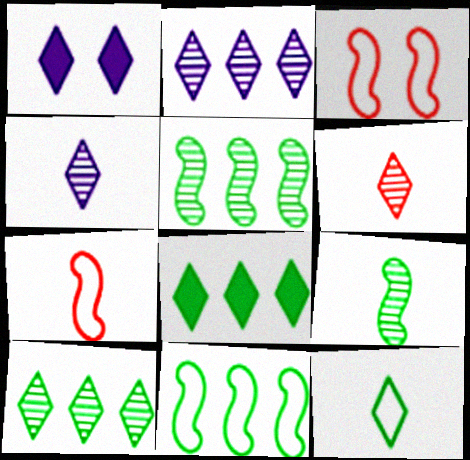[]